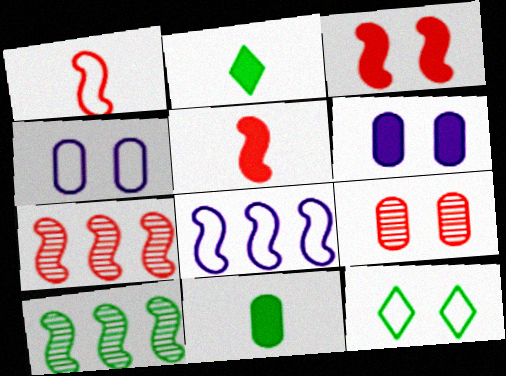[[1, 3, 7], 
[2, 4, 7], 
[2, 8, 9], 
[10, 11, 12]]